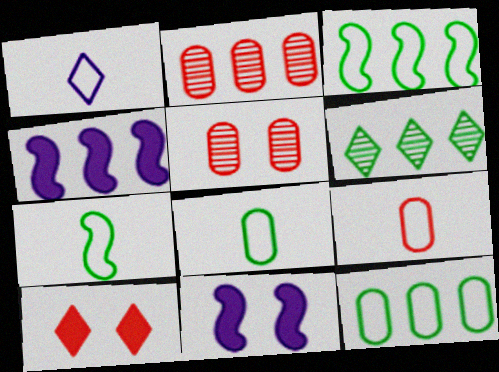[[1, 6, 10], 
[1, 7, 9], 
[6, 9, 11]]